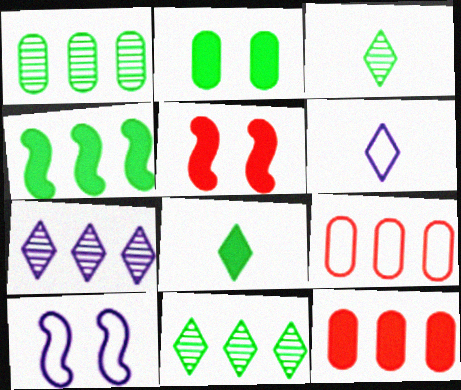[[1, 5, 6], 
[2, 4, 8], 
[3, 10, 12], 
[4, 7, 9]]